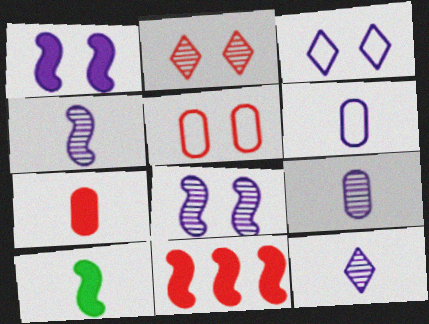[[1, 10, 11], 
[4, 9, 12]]